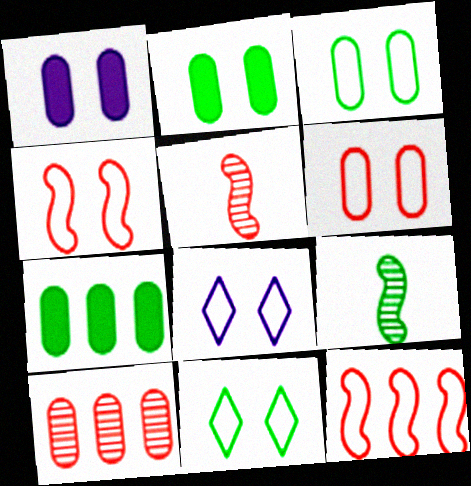[[3, 4, 8], 
[5, 7, 8], 
[7, 9, 11]]